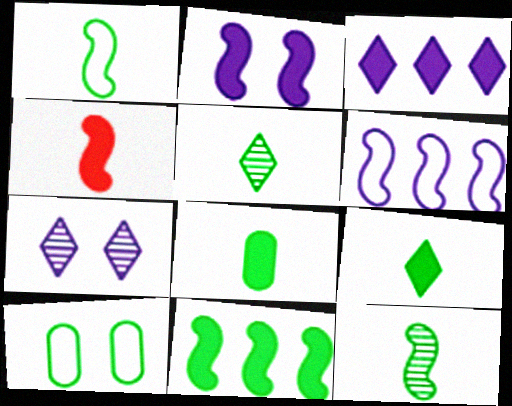[[1, 5, 8], 
[2, 4, 11], 
[5, 10, 11]]